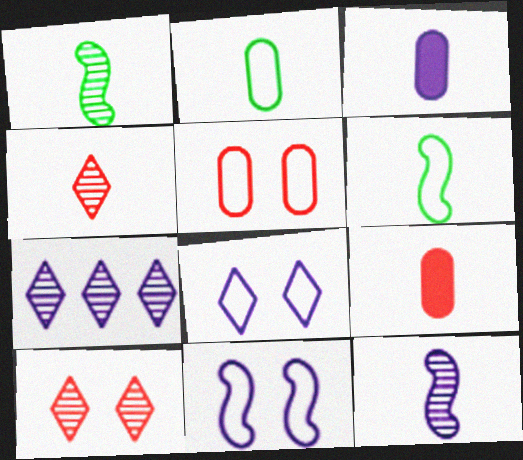[[3, 4, 6], 
[3, 7, 11]]